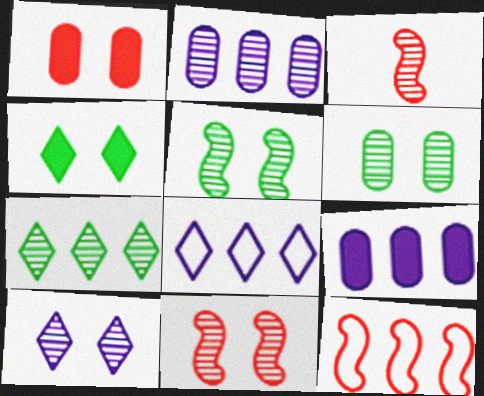[[6, 10, 11], 
[7, 9, 12]]